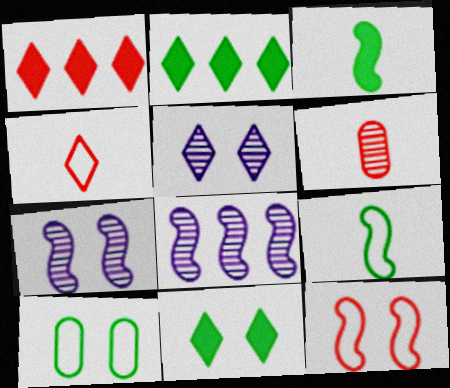[[1, 6, 12], 
[2, 4, 5], 
[3, 8, 12]]